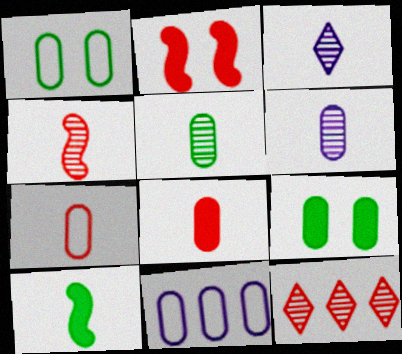[[1, 7, 11], 
[2, 7, 12], 
[3, 4, 5], 
[3, 7, 10]]